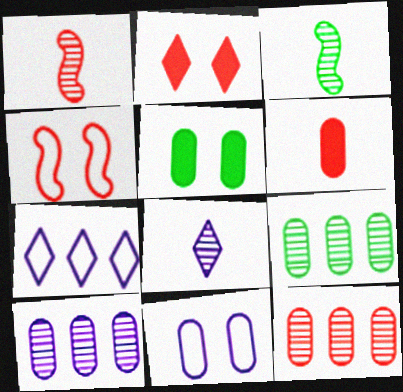[[1, 5, 7], 
[6, 9, 11], 
[9, 10, 12]]